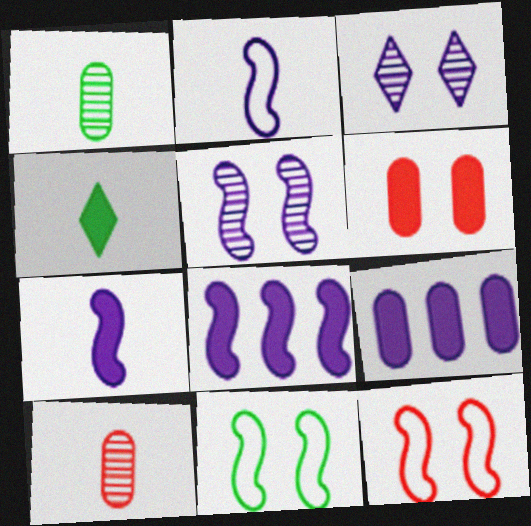[[2, 3, 9], 
[2, 4, 10], 
[2, 5, 8], 
[3, 6, 11], 
[4, 6, 8]]